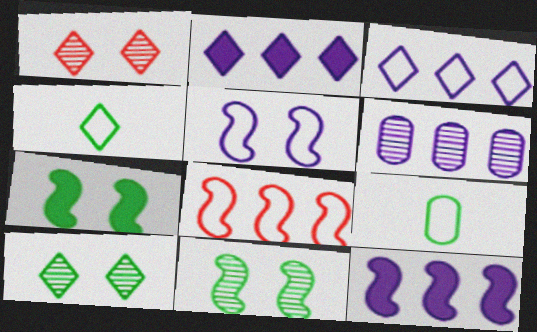[[1, 2, 4], 
[1, 9, 12], 
[3, 6, 12]]